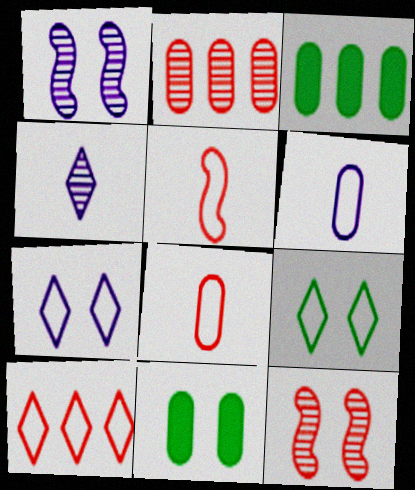[[2, 6, 11], 
[7, 11, 12]]